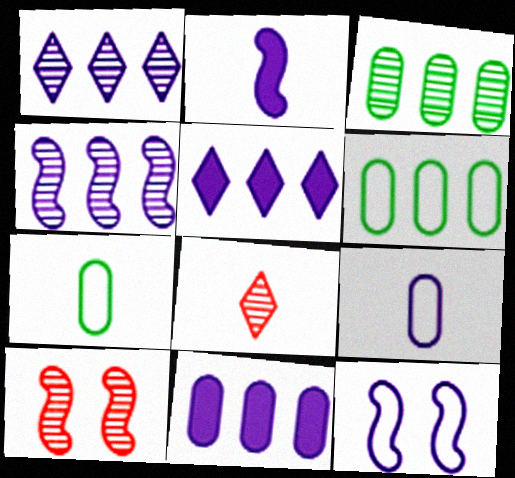[[2, 4, 12], 
[2, 7, 8], 
[5, 7, 10]]